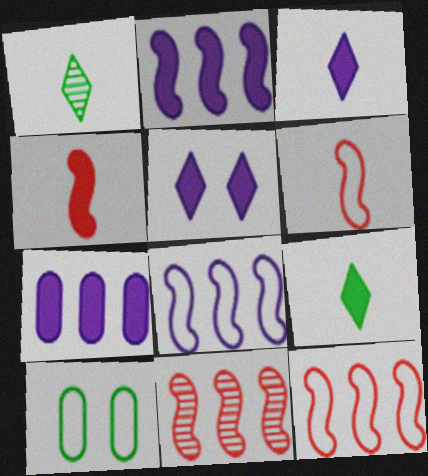[[3, 10, 11]]